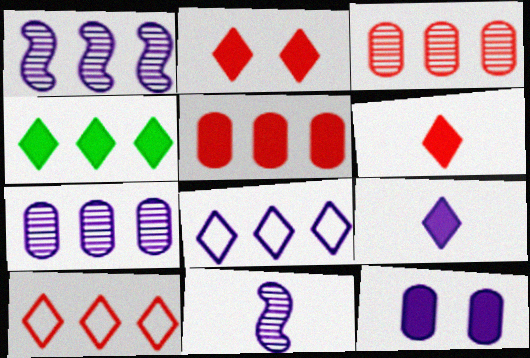[[2, 4, 9], 
[8, 11, 12]]